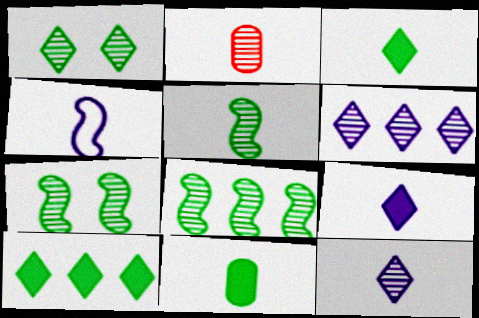[[2, 3, 4], 
[2, 5, 12], 
[2, 6, 7], 
[5, 7, 8]]